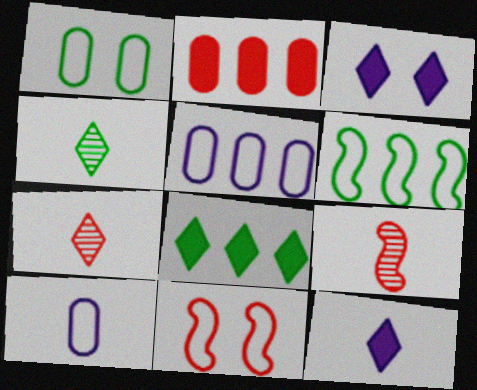[[2, 7, 11]]